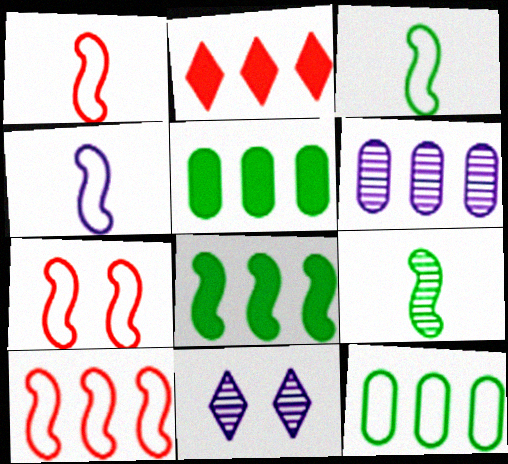[[1, 3, 4], 
[1, 5, 11], 
[1, 7, 10]]